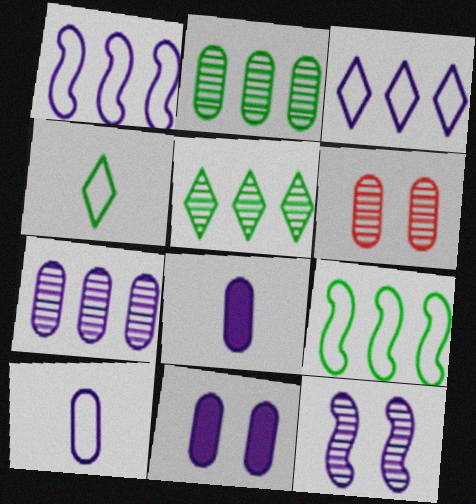[[3, 8, 12], 
[7, 10, 11]]